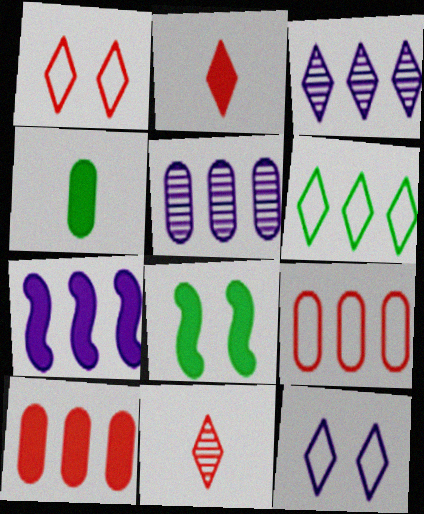[]